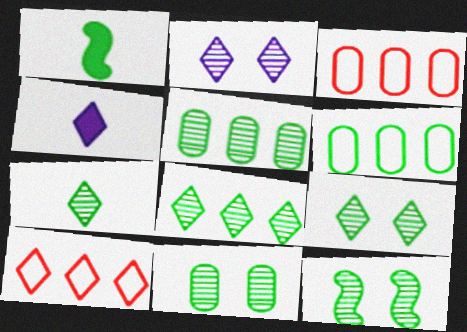[[1, 2, 3], 
[1, 6, 9], 
[3, 4, 12], 
[4, 9, 10], 
[5, 7, 12], 
[7, 8, 9], 
[9, 11, 12]]